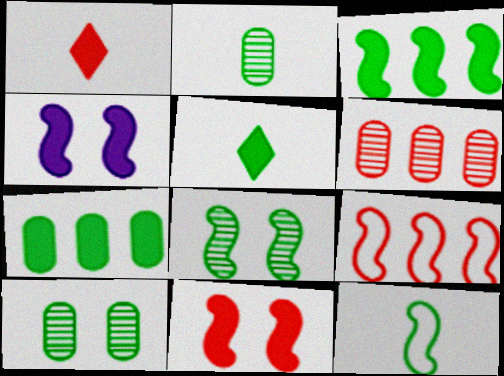[[1, 4, 7], 
[2, 5, 12], 
[3, 8, 12]]